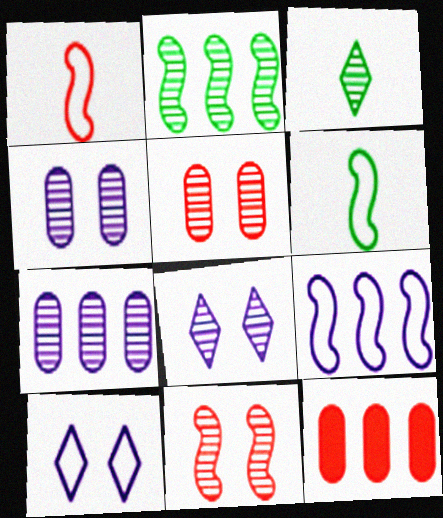[[3, 7, 11], 
[6, 8, 12]]